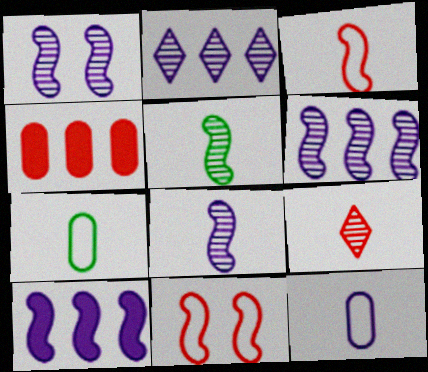[[1, 6, 8], 
[4, 9, 11], 
[5, 10, 11]]